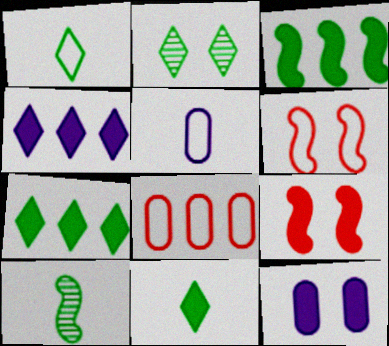[[1, 2, 7], 
[2, 6, 12]]